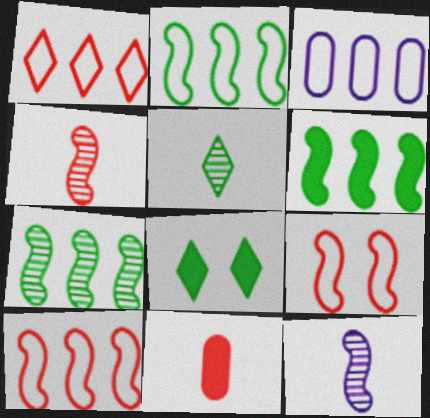[[1, 2, 3], 
[2, 6, 7], 
[3, 4, 8], 
[6, 9, 12]]